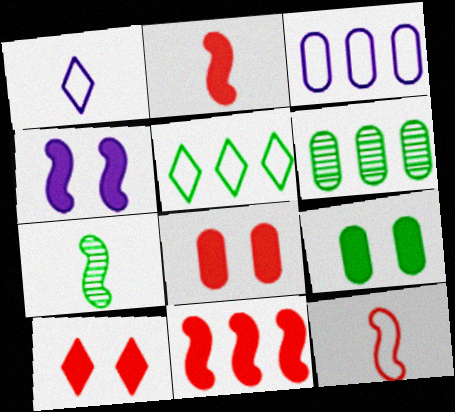[[3, 7, 10], 
[4, 9, 10], 
[5, 7, 9]]